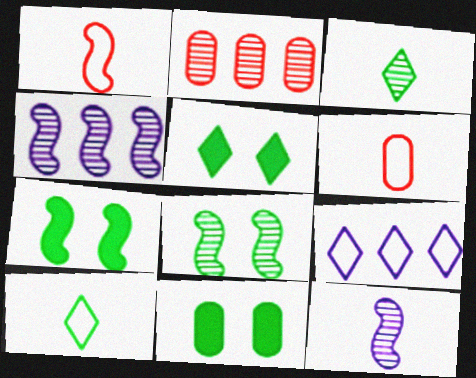[[1, 4, 7], 
[4, 5, 6], 
[5, 7, 11]]